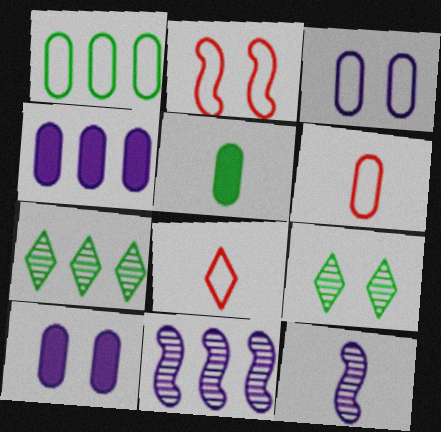[[1, 3, 6], 
[2, 9, 10], 
[5, 8, 12]]